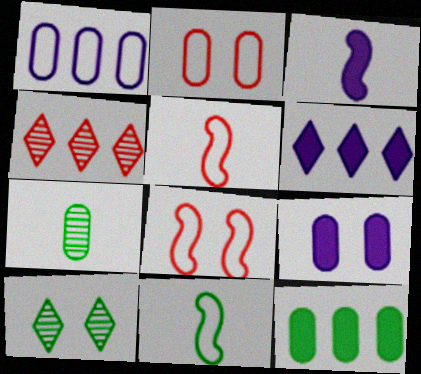[[3, 6, 9], 
[4, 9, 11], 
[6, 7, 8], 
[8, 9, 10], 
[10, 11, 12]]